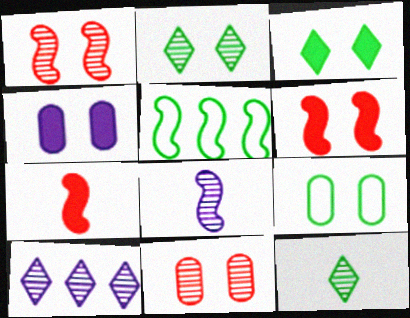[[3, 4, 6], 
[4, 9, 11], 
[5, 6, 8], 
[7, 9, 10]]